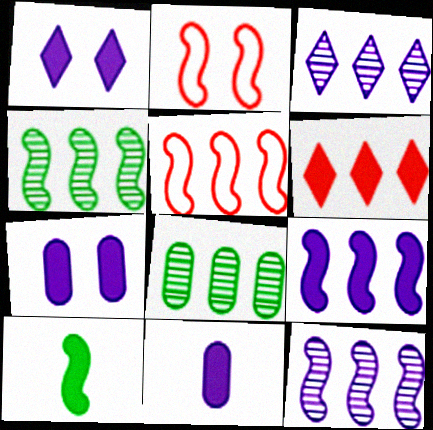[[1, 9, 11], 
[2, 10, 12], 
[4, 5, 9], 
[6, 7, 10]]